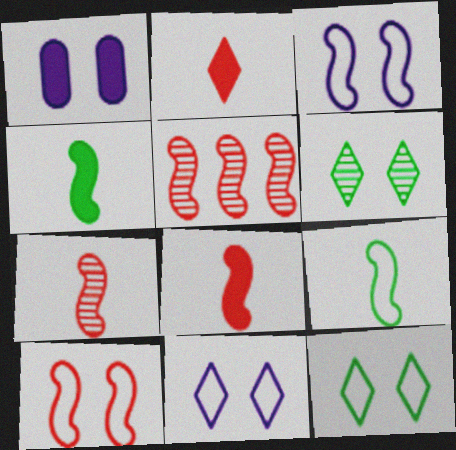[[1, 6, 10], 
[3, 4, 5], 
[5, 8, 10]]